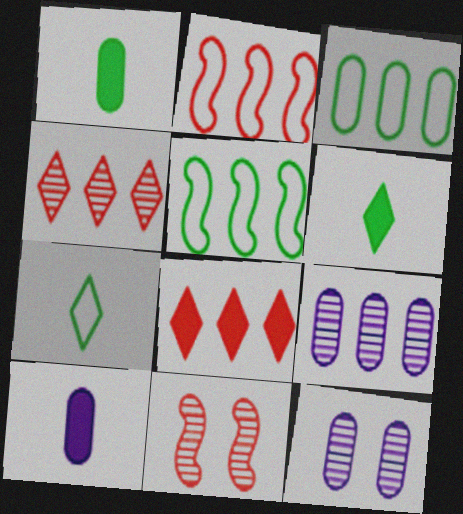[[2, 6, 12], 
[5, 8, 9]]